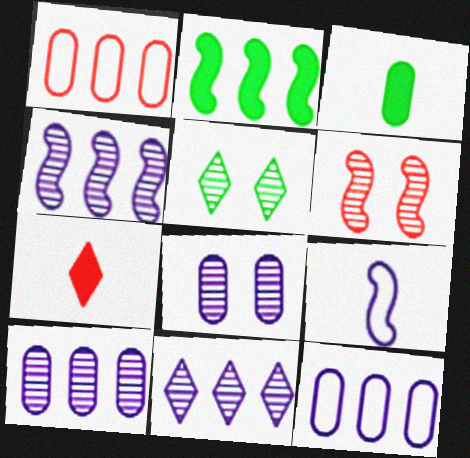[[1, 2, 11], 
[1, 3, 8], 
[1, 6, 7], 
[2, 6, 9], 
[4, 10, 11], 
[5, 6, 8]]